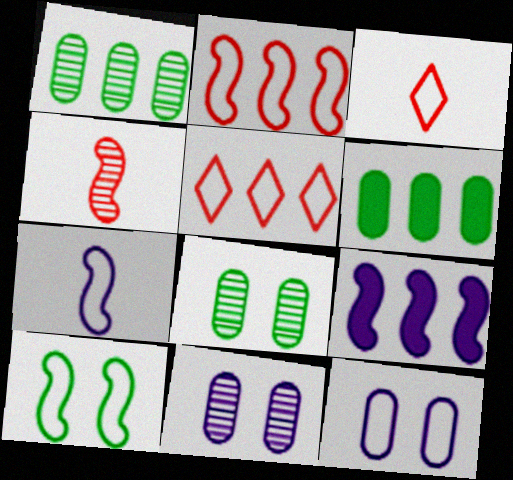[[1, 5, 9], 
[2, 7, 10], 
[3, 8, 9], 
[4, 9, 10]]